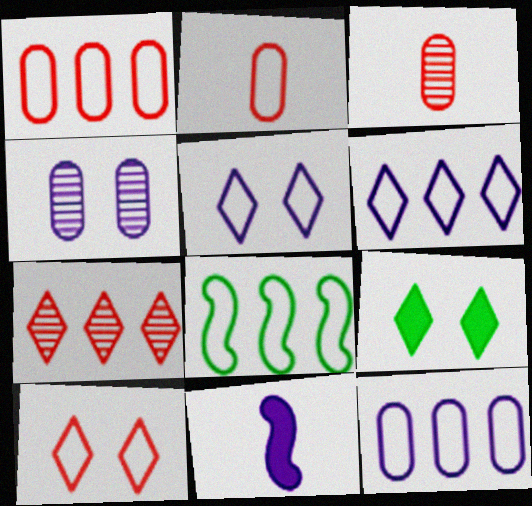[[1, 6, 8], 
[2, 5, 8], 
[4, 6, 11]]